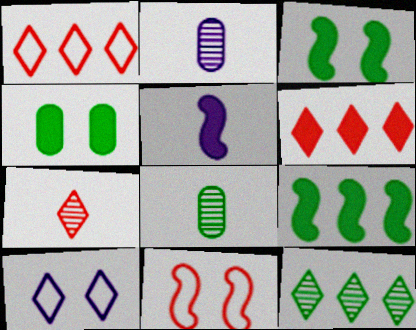[[1, 2, 3], 
[4, 5, 6]]